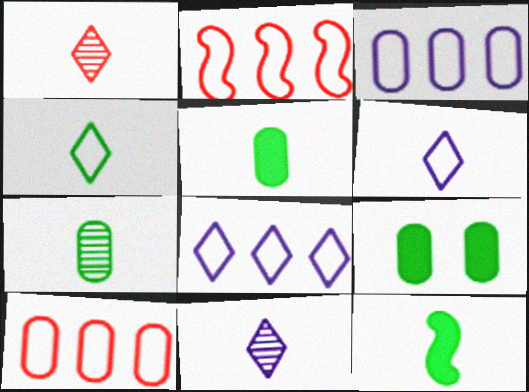[[2, 9, 11], 
[4, 7, 12]]